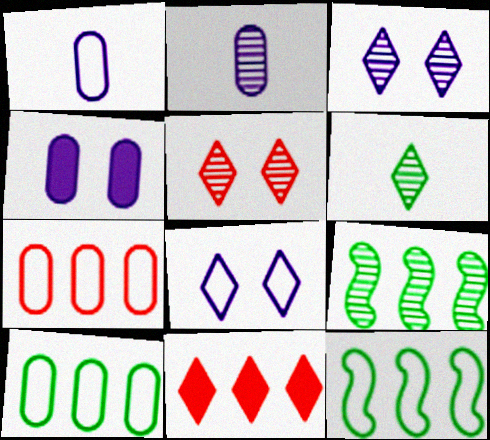[[2, 5, 9], 
[6, 8, 11]]